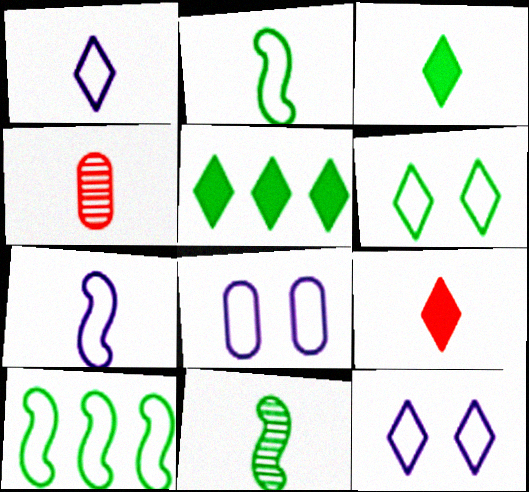[[3, 4, 7]]